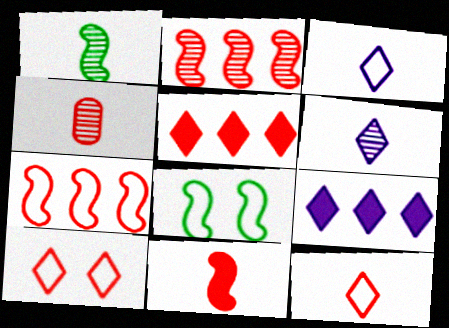[[1, 4, 6], 
[4, 8, 9], 
[4, 11, 12]]